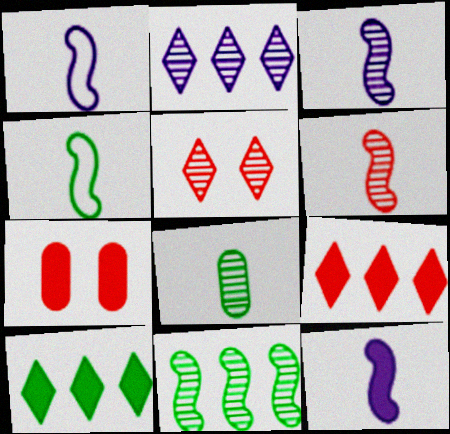[[1, 3, 12], 
[2, 4, 7], 
[4, 6, 12], 
[7, 10, 12]]